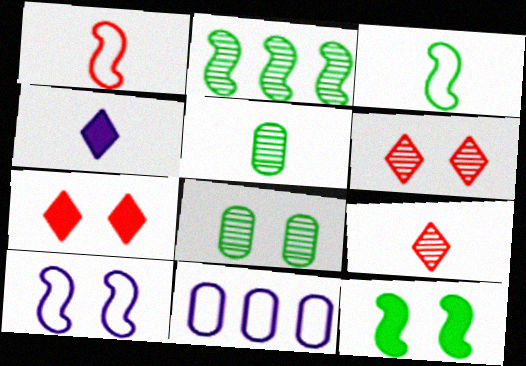[[1, 4, 5], 
[2, 3, 12], 
[7, 8, 10], 
[9, 11, 12]]